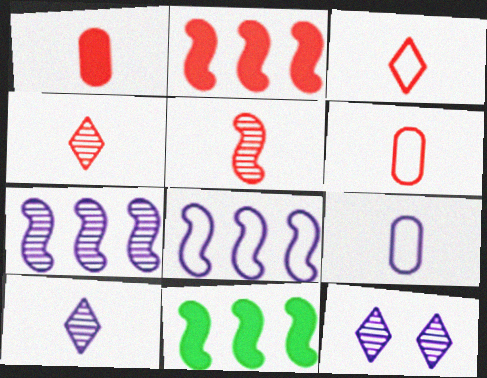[[1, 3, 5], 
[6, 11, 12]]